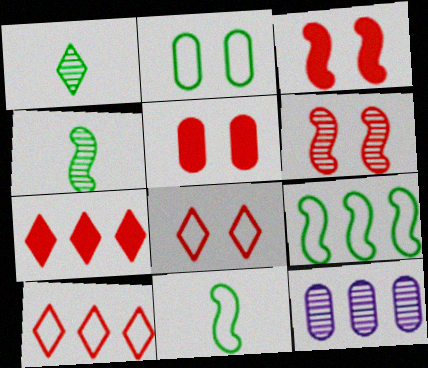[[1, 6, 12], 
[5, 6, 8], 
[7, 9, 12]]